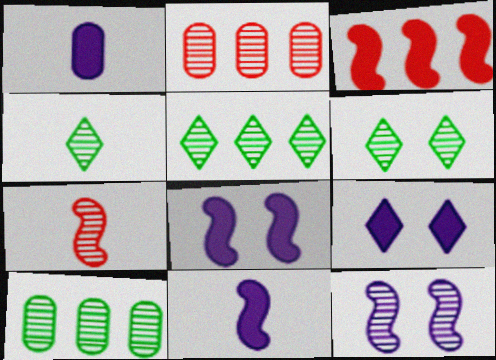[[2, 4, 12], 
[4, 5, 6]]